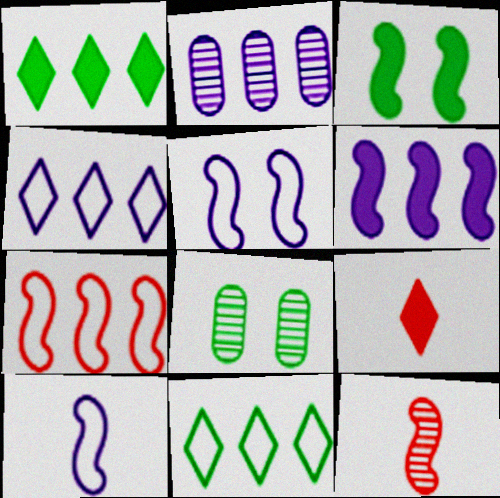[[1, 2, 7], 
[2, 4, 6]]